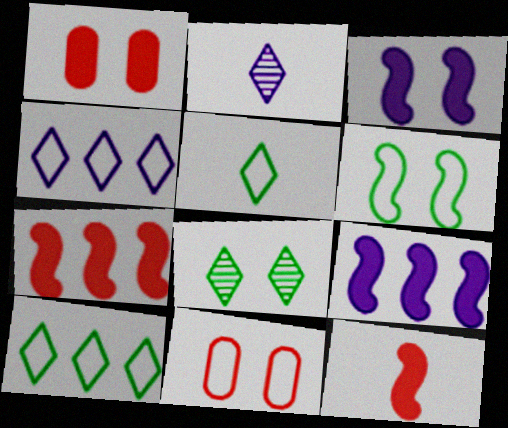[[3, 8, 11]]